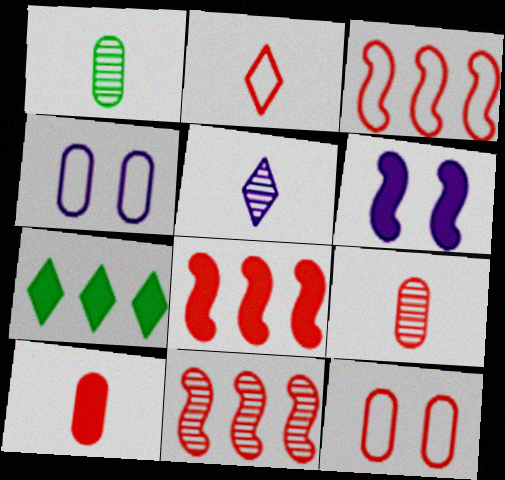[[2, 3, 12], 
[3, 8, 11], 
[6, 7, 10]]